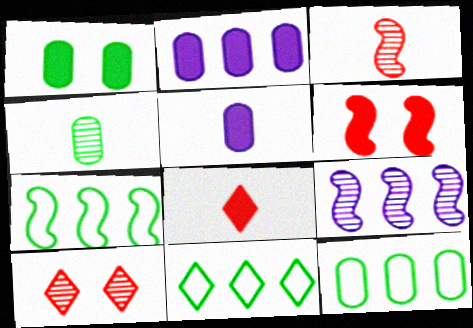[[1, 4, 12], 
[4, 9, 10], 
[5, 7, 10], 
[7, 11, 12]]